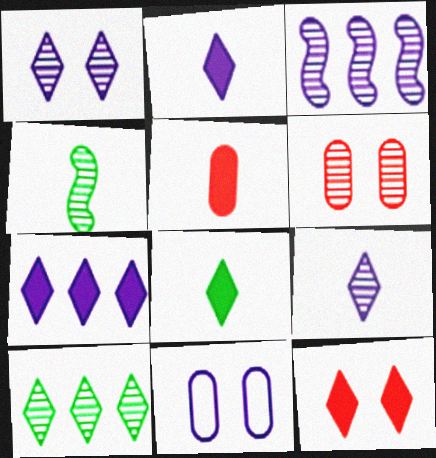[[2, 3, 11], 
[7, 8, 12]]